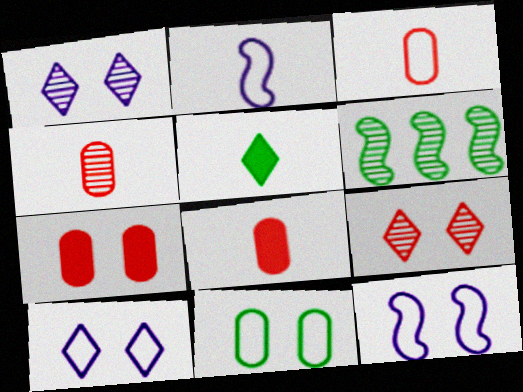[[1, 4, 6], 
[2, 4, 5], 
[3, 4, 8], 
[5, 6, 11], 
[6, 8, 10]]